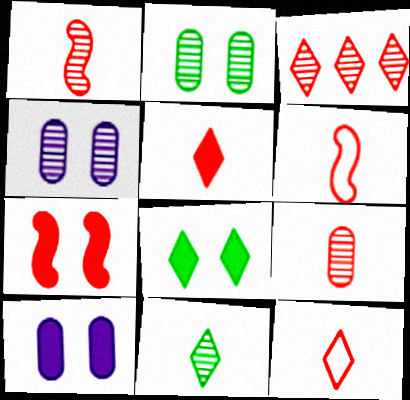[[5, 6, 9], 
[7, 8, 10]]